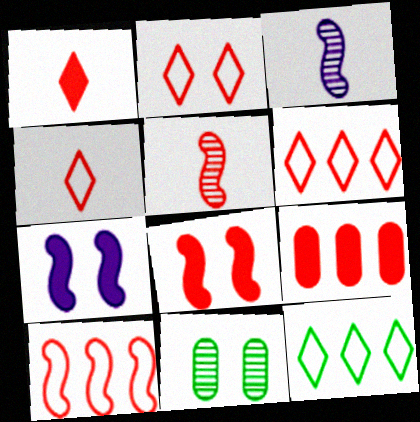[[1, 8, 9], 
[2, 4, 6], 
[2, 5, 9], 
[2, 7, 11], 
[5, 8, 10]]